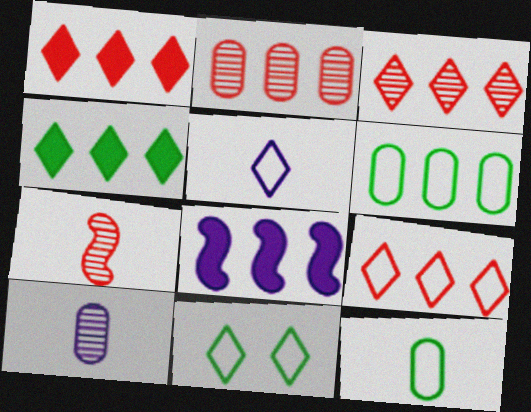[[1, 3, 9], 
[3, 6, 8], 
[5, 9, 11]]